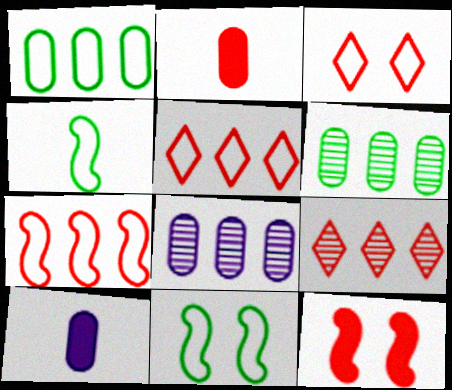[[9, 10, 11]]